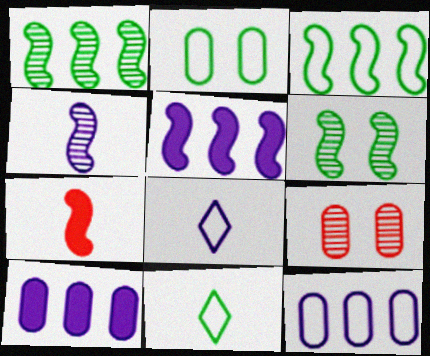[[2, 3, 11], 
[5, 9, 11]]